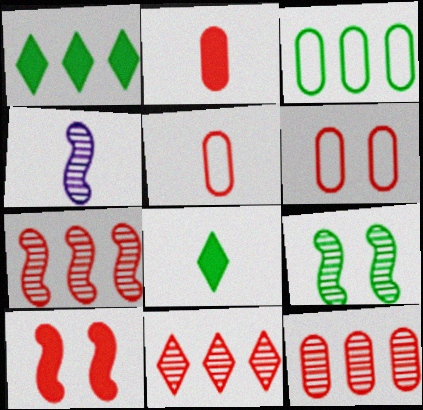[[1, 4, 6], 
[2, 6, 12], 
[3, 8, 9], 
[4, 5, 8], 
[4, 7, 9], 
[5, 10, 11], 
[7, 11, 12]]